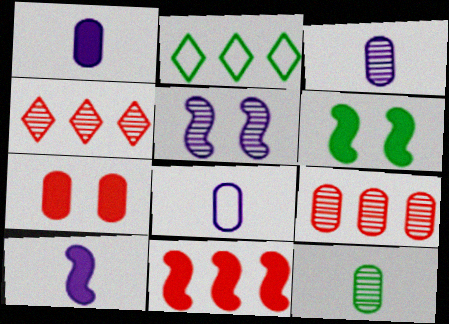[[1, 3, 8], 
[2, 6, 12], 
[4, 5, 12], 
[4, 6, 8], 
[6, 10, 11]]